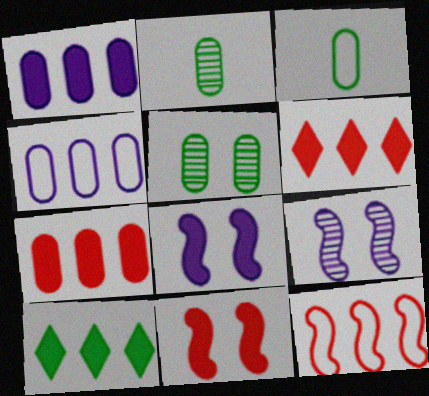[[3, 6, 9]]